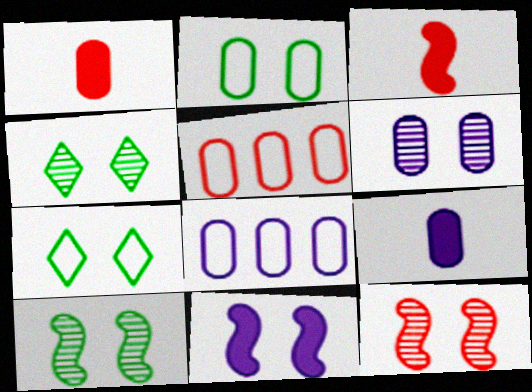[[3, 4, 8], 
[4, 6, 12], 
[6, 8, 9]]